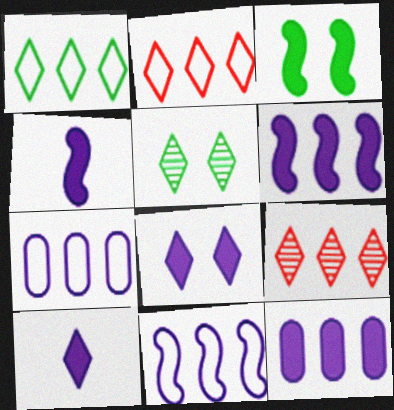[[2, 5, 10], 
[4, 8, 12]]